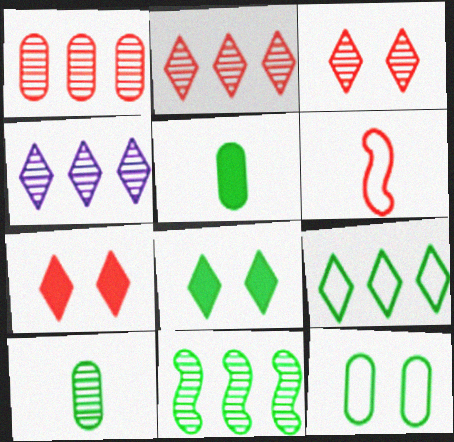[[1, 4, 11], 
[1, 6, 7]]